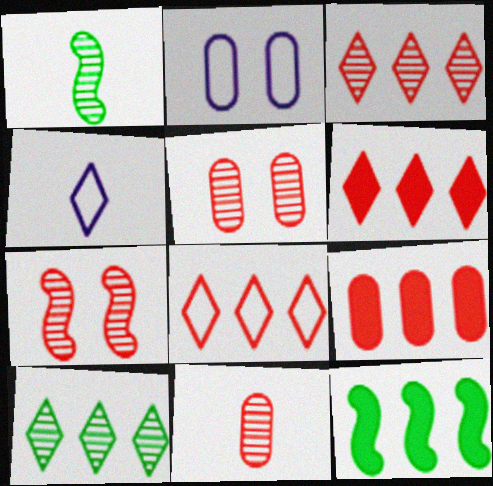[[1, 2, 6], 
[3, 6, 8], 
[3, 7, 11], 
[4, 5, 12]]